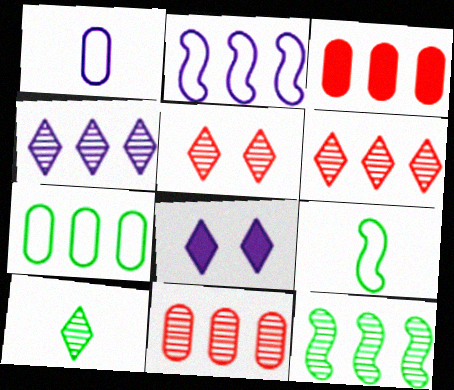[[4, 5, 10], 
[4, 11, 12], 
[8, 9, 11]]